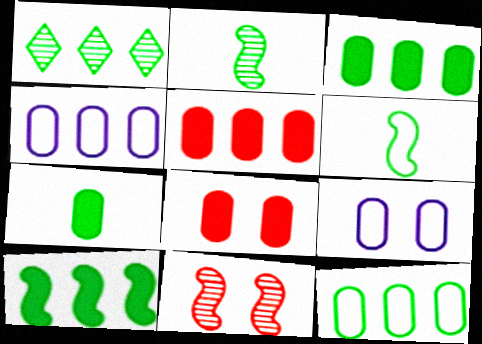[[1, 10, 12]]